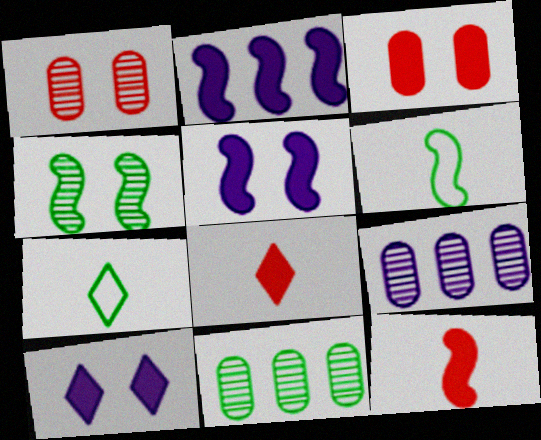[[1, 2, 7]]